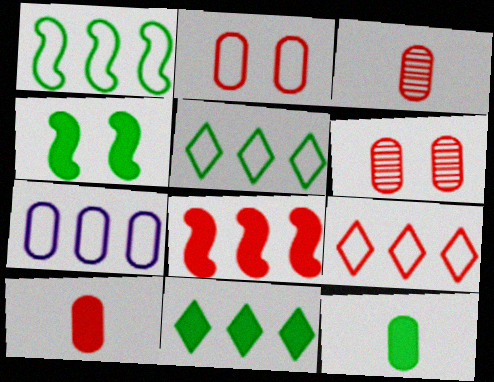[[1, 7, 9], 
[4, 11, 12], 
[6, 7, 12]]